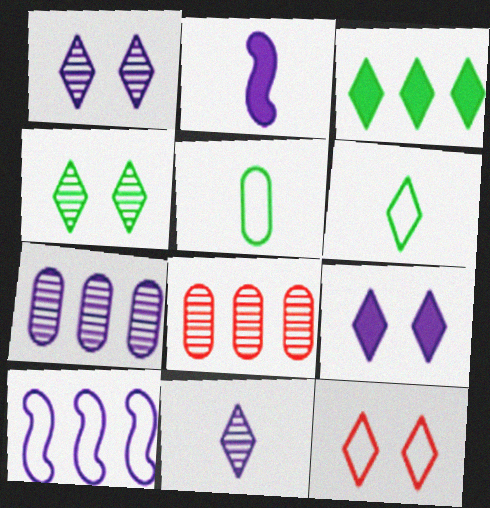[[3, 4, 6], 
[3, 8, 10], 
[3, 11, 12], 
[4, 9, 12], 
[5, 10, 12]]